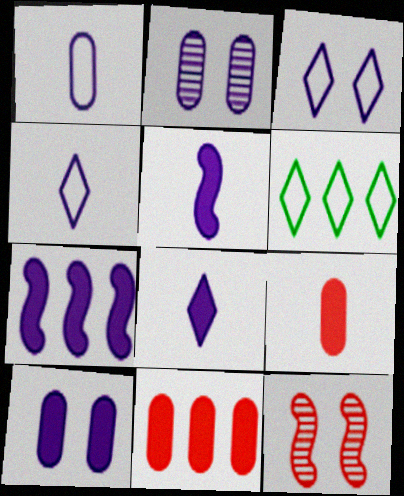[[2, 4, 7], 
[7, 8, 10]]